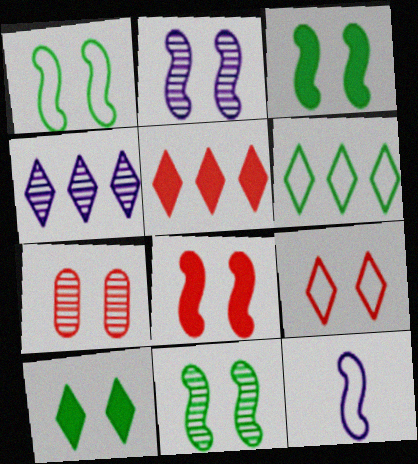[[1, 2, 8], 
[1, 3, 11], 
[4, 5, 6], 
[7, 8, 9]]